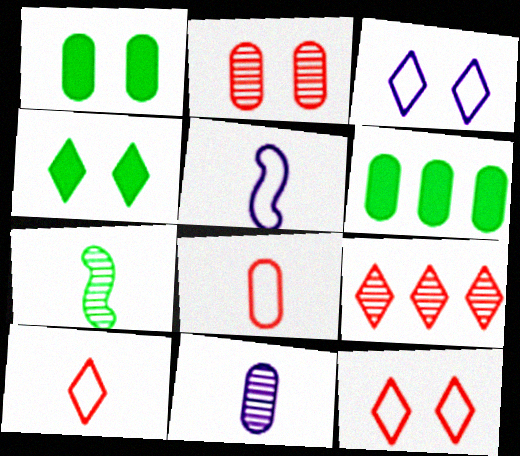[[1, 5, 9]]